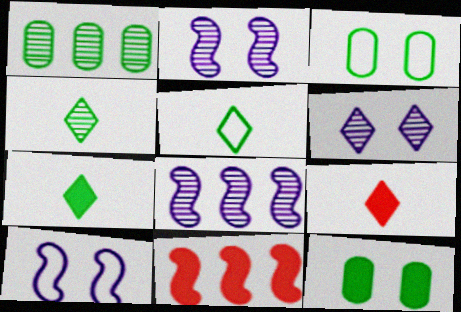[[1, 9, 10], 
[3, 8, 9], 
[4, 5, 7]]